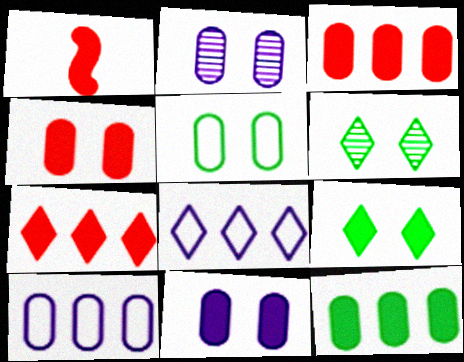[[1, 4, 7], 
[1, 6, 10], 
[2, 4, 5]]